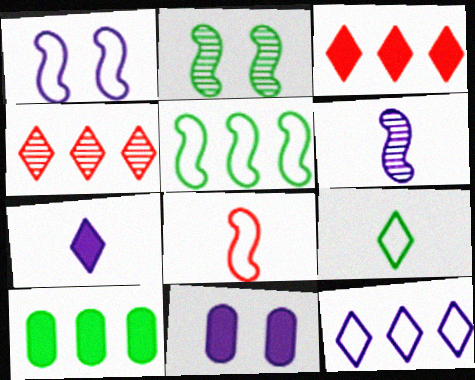[[1, 5, 8], 
[2, 9, 10], 
[6, 11, 12]]